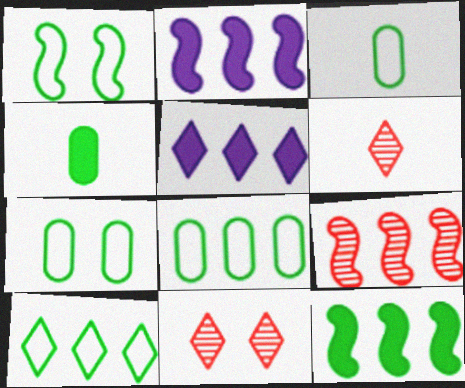[[1, 3, 10], 
[2, 3, 11], 
[2, 6, 7], 
[3, 7, 8], 
[5, 8, 9]]